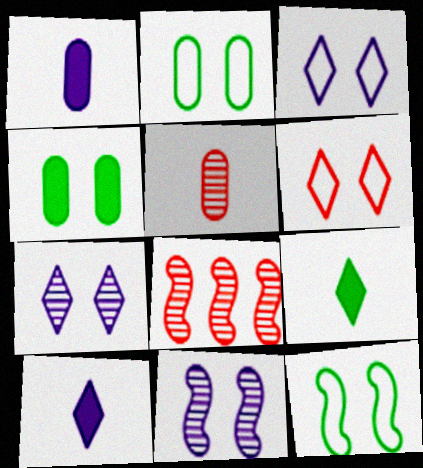[[2, 8, 10], 
[4, 6, 11]]